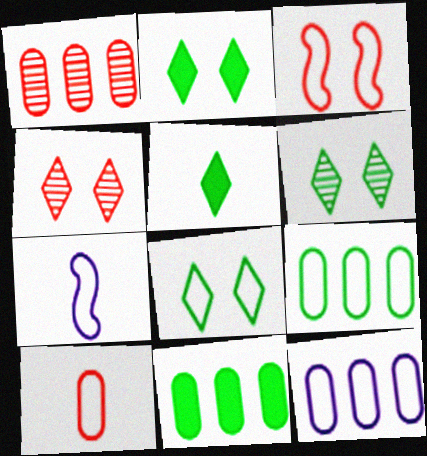[[1, 2, 7], 
[1, 11, 12], 
[2, 6, 8], 
[4, 7, 11]]